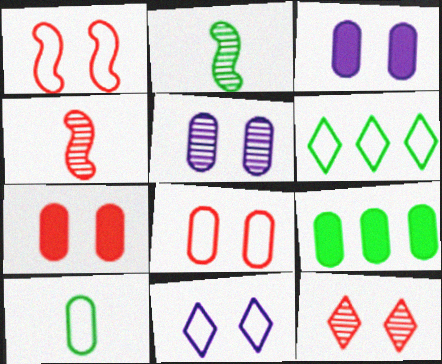[[1, 7, 12], 
[3, 4, 6], 
[4, 9, 11]]